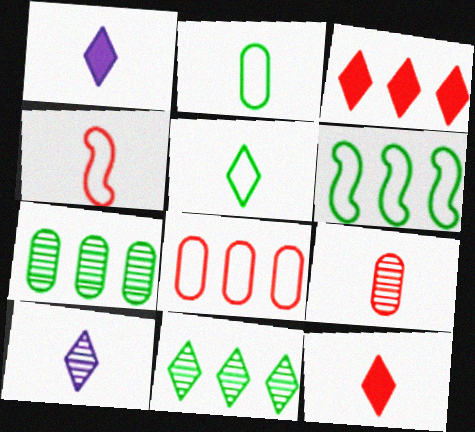[[4, 9, 12], 
[5, 10, 12]]